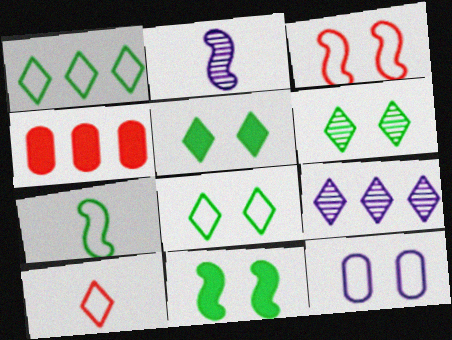[[2, 4, 8], 
[3, 8, 12], 
[5, 6, 8], 
[5, 9, 10]]